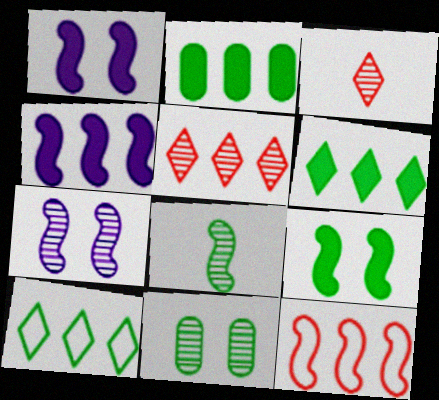[[1, 8, 12]]